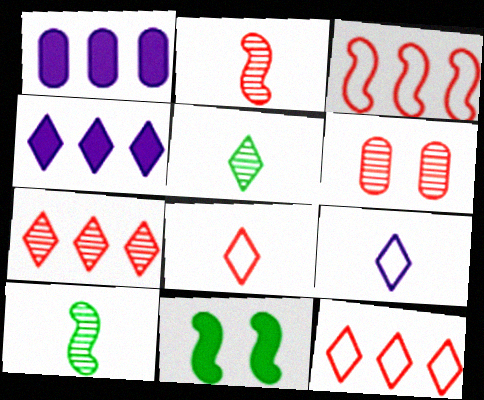[[2, 6, 7]]